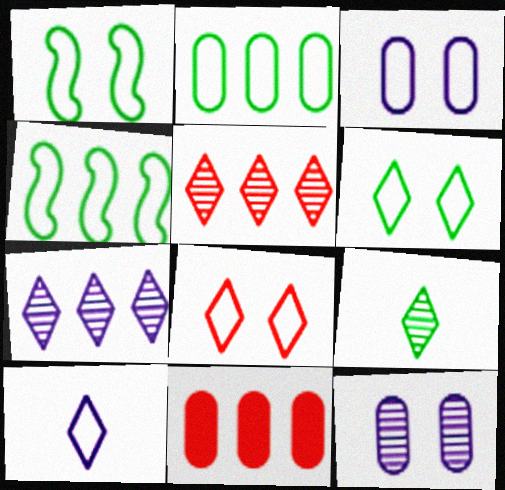[[1, 3, 8], 
[4, 7, 11]]